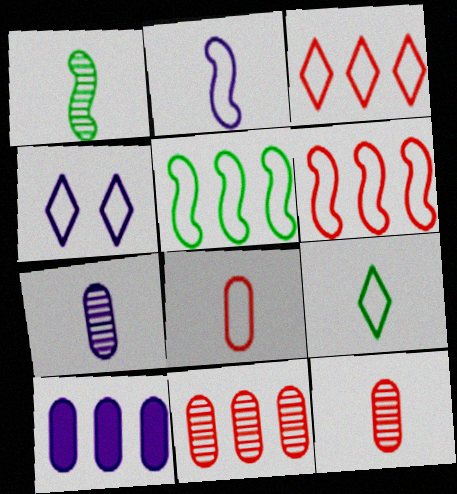[[2, 8, 9], 
[3, 4, 9], 
[4, 5, 8]]